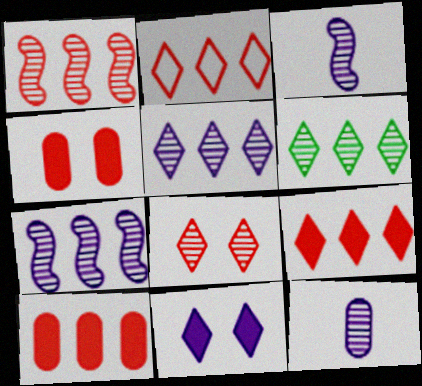[[1, 2, 10]]